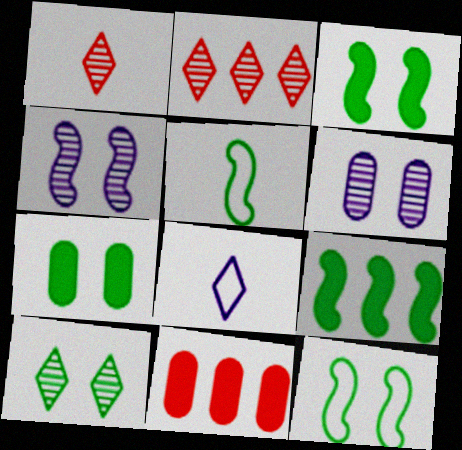[[7, 10, 12]]